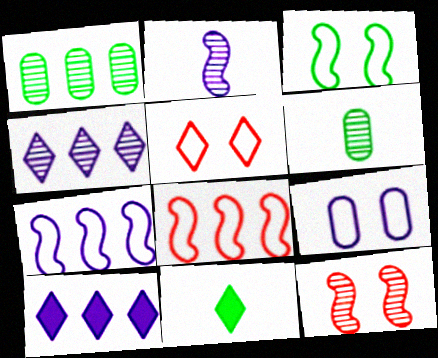[[1, 3, 11], 
[1, 8, 10], 
[2, 9, 10], 
[3, 5, 9], 
[4, 5, 11], 
[4, 6, 12]]